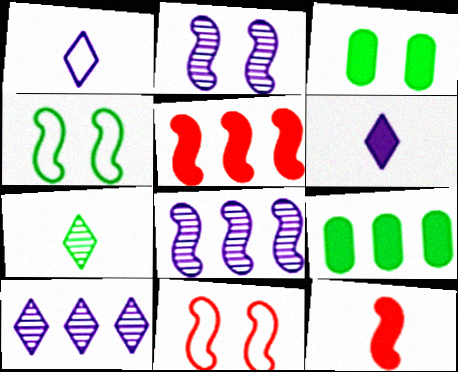[[3, 5, 6], 
[4, 7, 9], 
[4, 8, 12]]